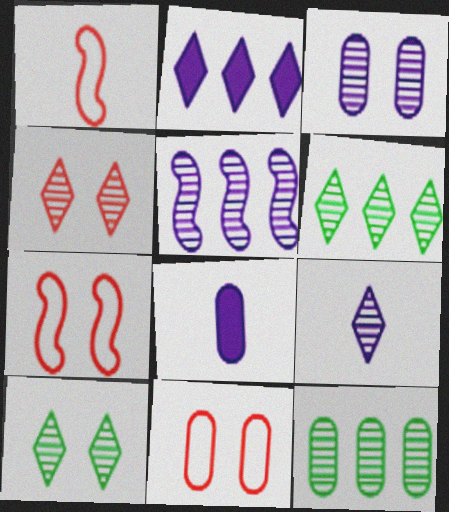[[3, 5, 9], 
[4, 6, 9], 
[6, 7, 8], 
[8, 11, 12]]